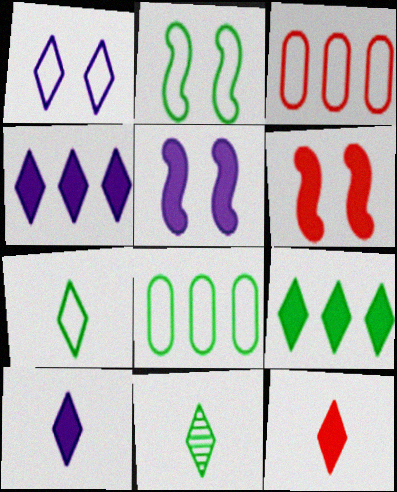[[2, 7, 8], 
[3, 5, 11]]